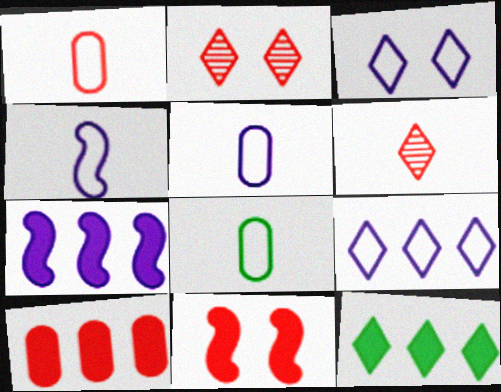[[1, 5, 8], 
[2, 7, 8], 
[3, 6, 12], 
[7, 10, 12]]